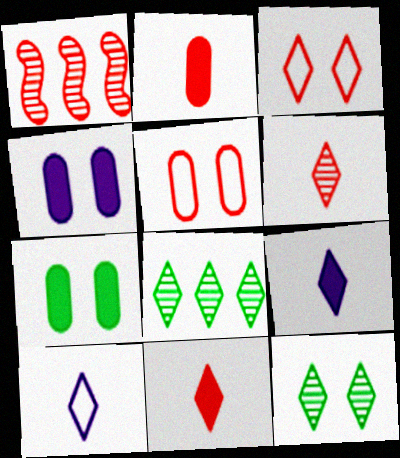[[1, 2, 3], 
[1, 5, 11], 
[1, 7, 10], 
[3, 8, 9]]